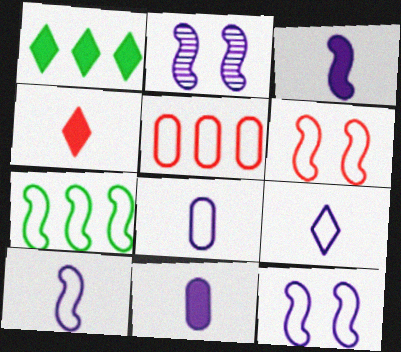[[6, 7, 10], 
[8, 9, 10]]